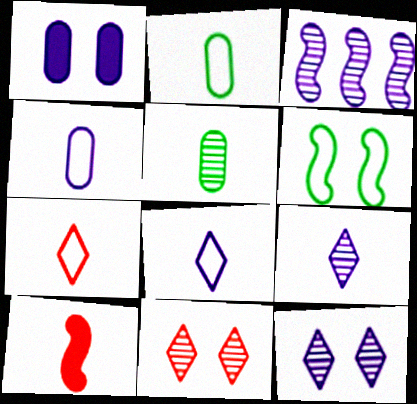[[1, 3, 8], 
[1, 6, 11], 
[2, 9, 10], 
[3, 5, 11], 
[3, 6, 10], 
[5, 8, 10]]